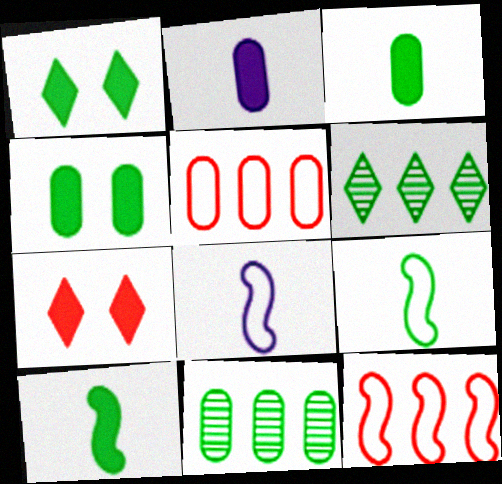[[1, 9, 11], 
[4, 6, 9], 
[7, 8, 11]]